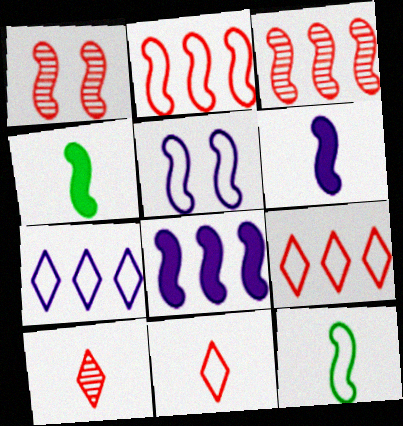[[1, 8, 12], 
[2, 5, 12], 
[3, 4, 5]]